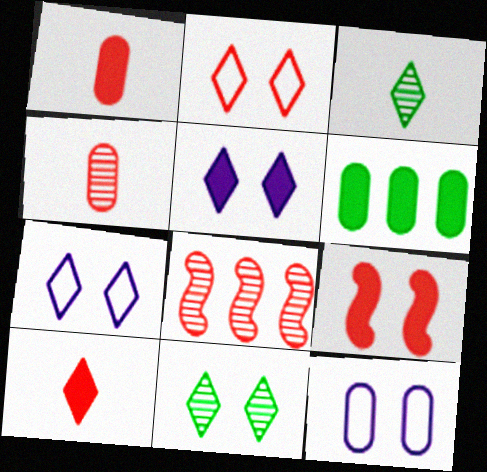[[1, 2, 8], 
[2, 5, 11], 
[4, 6, 12], 
[9, 11, 12]]